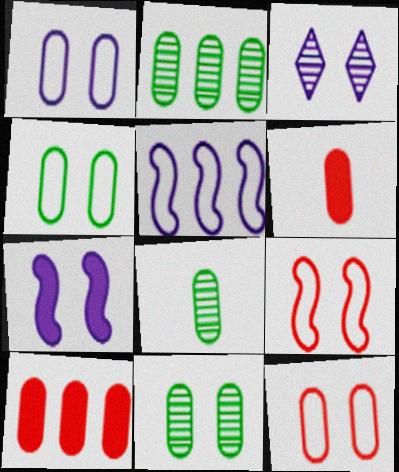[[1, 2, 6], 
[1, 3, 7], 
[1, 4, 12], 
[1, 8, 10], 
[2, 8, 11]]